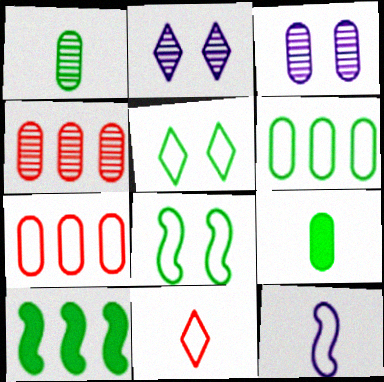[[1, 3, 4], 
[1, 5, 10], 
[3, 7, 9], 
[3, 10, 11], 
[5, 7, 12]]